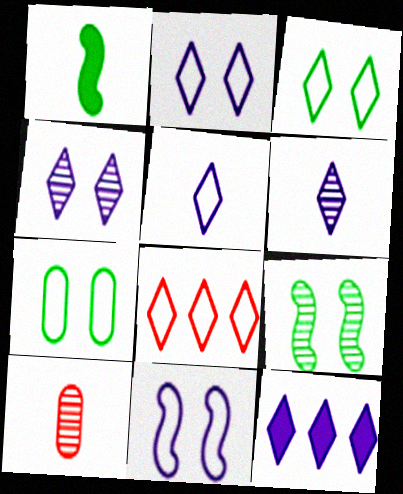[[1, 5, 10], 
[2, 6, 12], 
[3, 5, 8], 
[4, 5, 12]]